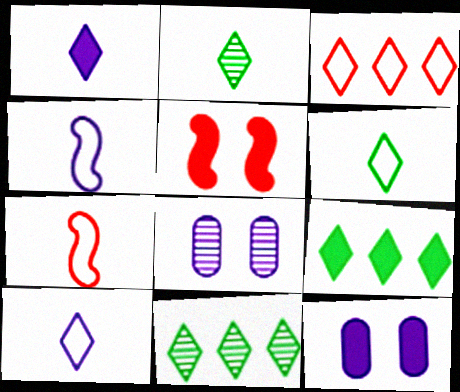[[7, 8, 9], 
[7, 11, 12]]